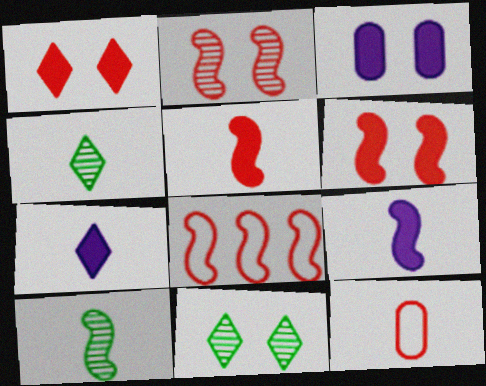[[2, 5, 8], 
[3, 4, 8], 
[4, 9, 12], 
[7, 10, 12]]